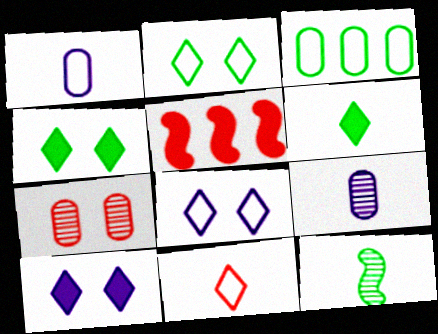[[2, 5, 9], 
[3, 4, 12], 
[5, 7, 11]]